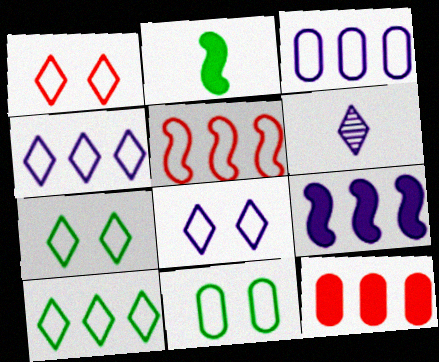[[1, 7, 8], 
[3, 5, 10]]